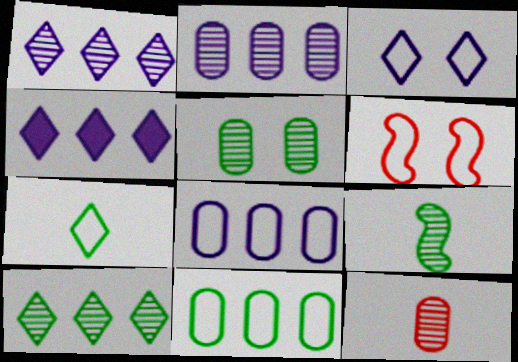[[2, 5, 12], 
[5, 9, 10], 
[6, 7, 8]]